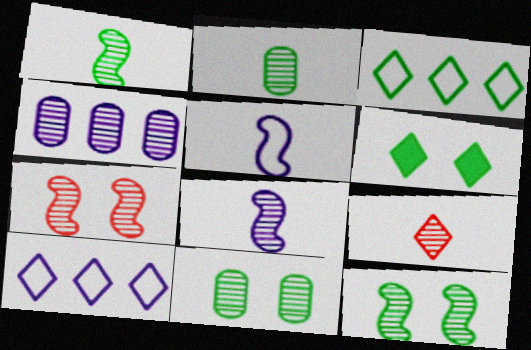[[2, 8, 9], 
[4, 9, 12], 
[6, 9, 10]]